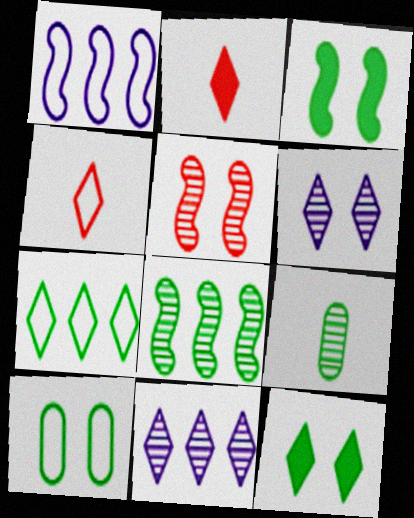[[1, 4, 10], 
[2, 6, 7], 
[3, 7, 9], 
[4, 11, 12], 
[5, 9, 11]]